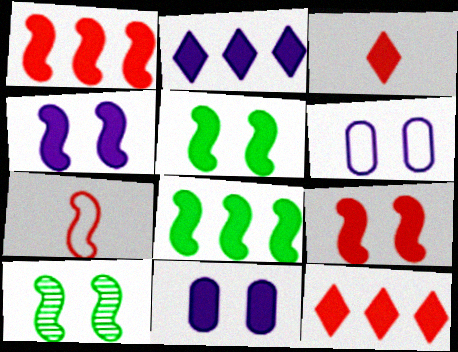[[3, 8, 11], 
[4, 5, 9]]